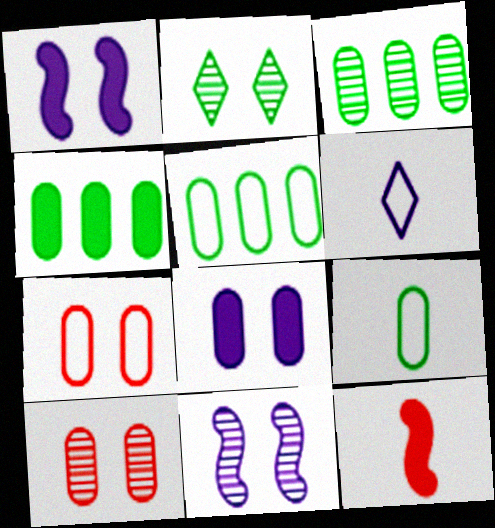[[1, 2, 7], 
[2, 10, 11], 
[3, 4, 5]]